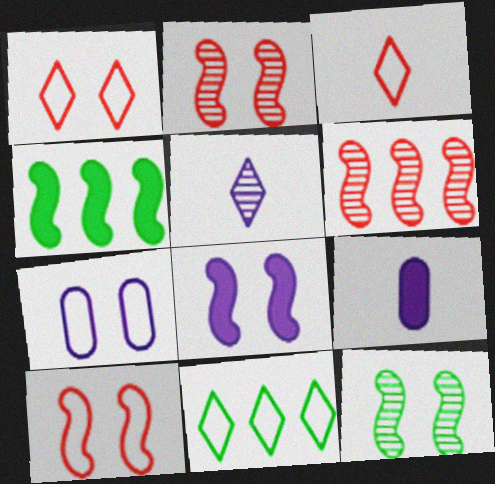[[2, 9, 11], 
[8, 10, 12]]